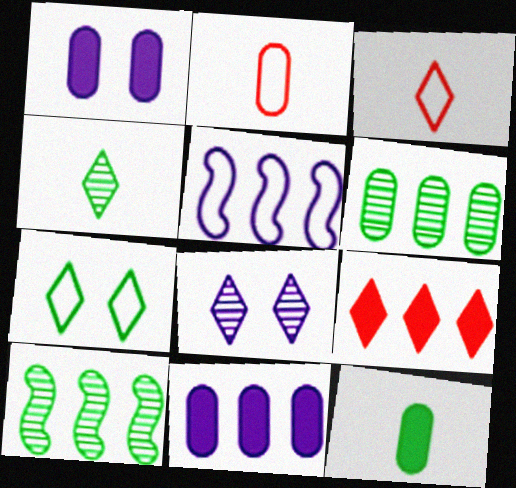[[1, 2, 6], 
[1, 3, 10], 
[2, 5, 7], 
[5, 6, 9], 
[7, 10, 12]]